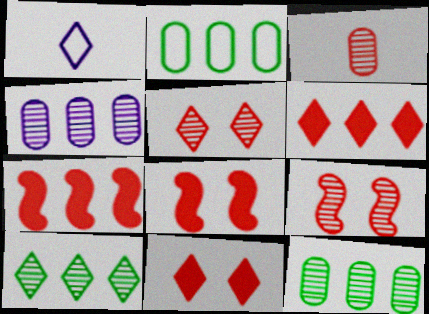[[1, 8, 12], 
[1, 10, 11]]